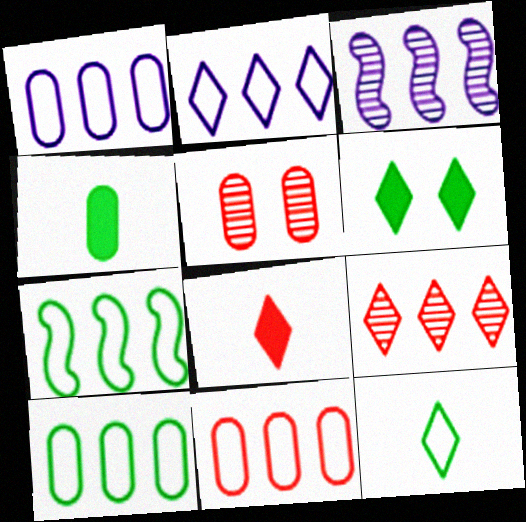[[1, 4, 5], 
[1, 10, 11], 
[2, 7, 11]]